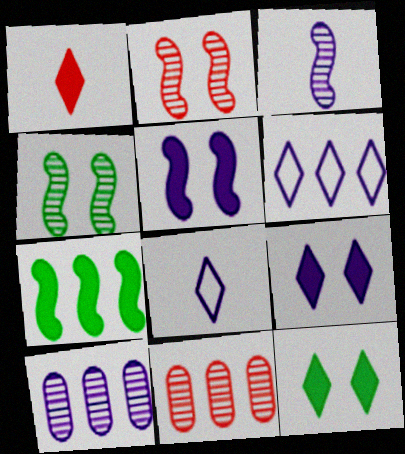[[5, 8, 10], 
[6, 7, 11]]